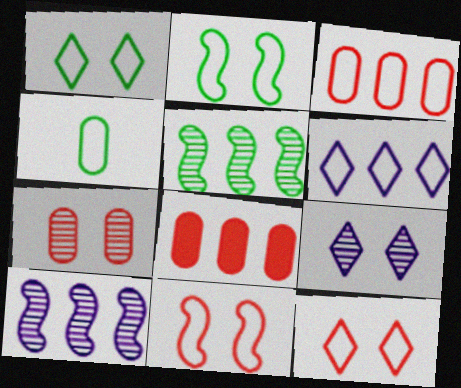[[4, 6, 11], 
[5, 6, 8]]